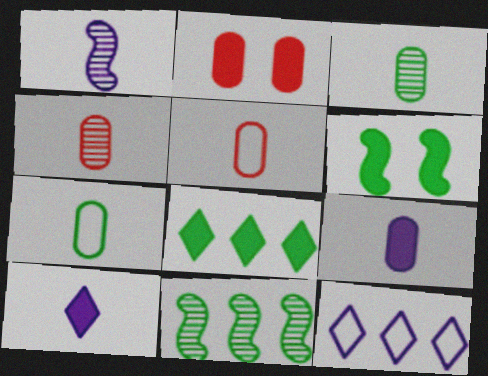[[3, 5, 9], 
[4, 6, 12], 
[4, 7, 9]]